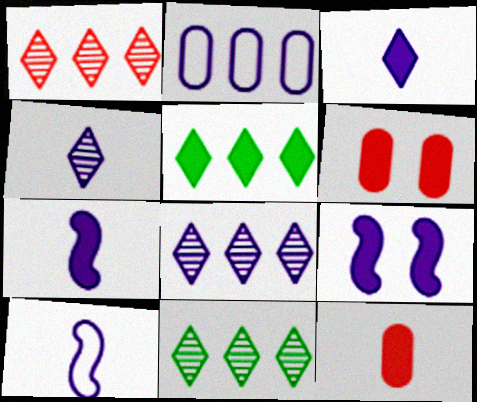[[1, 8, 11], 
[2, 4, 9], 
[5, 6, 7], 
[5, 9, 12], 
[6, 10, 11]]